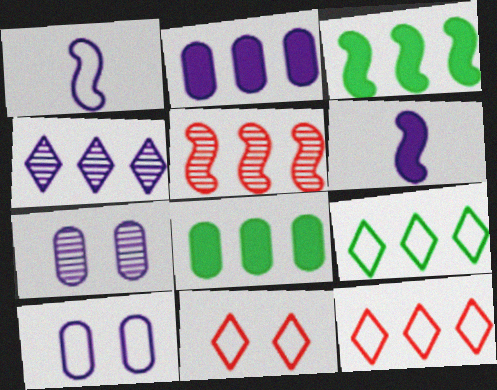[[2, 5, 9], 
[4, 6, 10]]